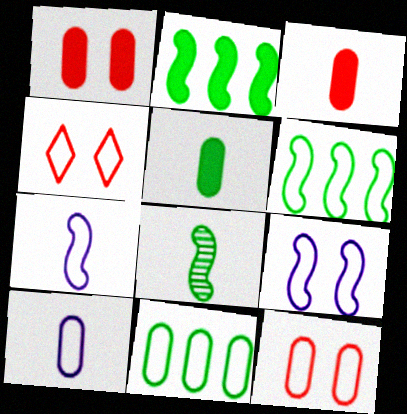[[4, 6, 10], 
[4, 7, 11], 
[10, 11, 12]]